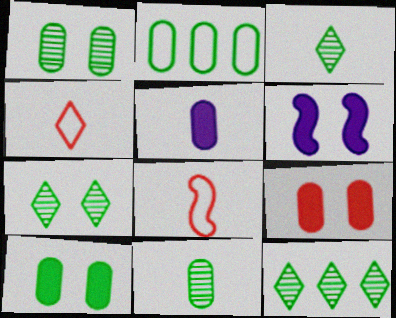[[2, 10, 11], 
[3, 5, 8], 
[3, 7, 12]]